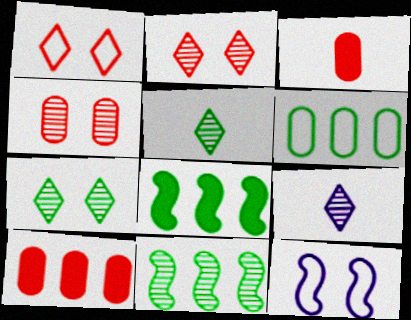[[4, 9, 11], 
[5, 10, 12]]